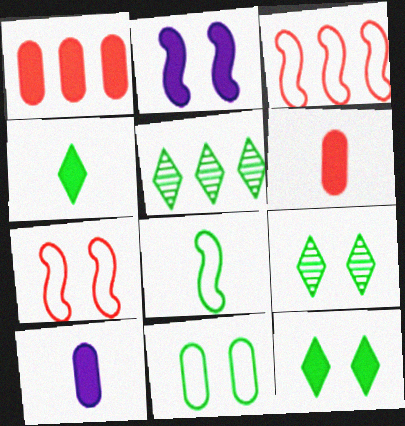[[1, 2, 4], 
[3, 9, 10], 
[5, 7, 10]]